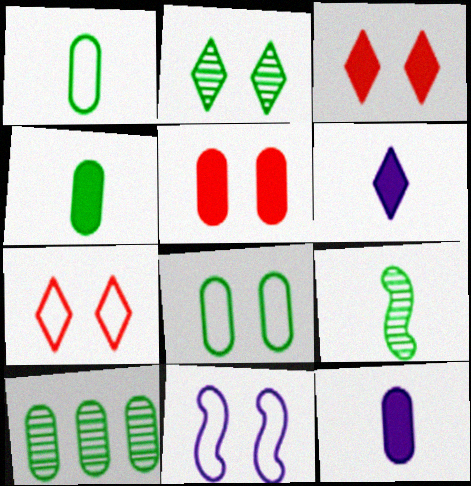[[2, 5, 11], 
[2, 9, 10], 
[4, 8, 10], 
[7, 8, 11]]